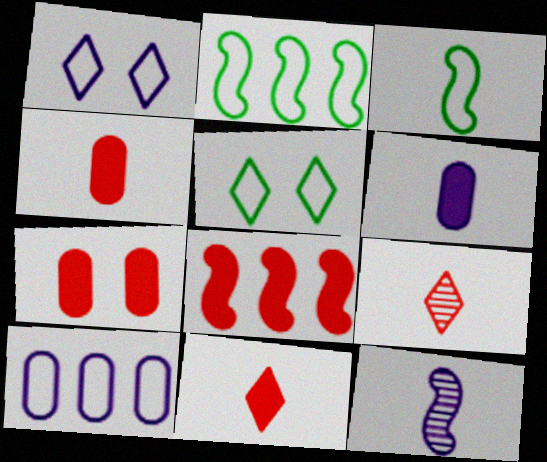[[3, 6, 9], 
[7, 8, 11]]